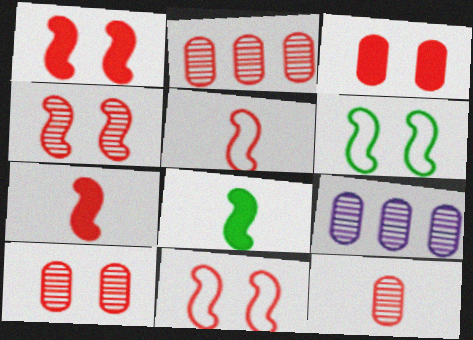[[1, 4, 11], 
[2, 10, 12]]